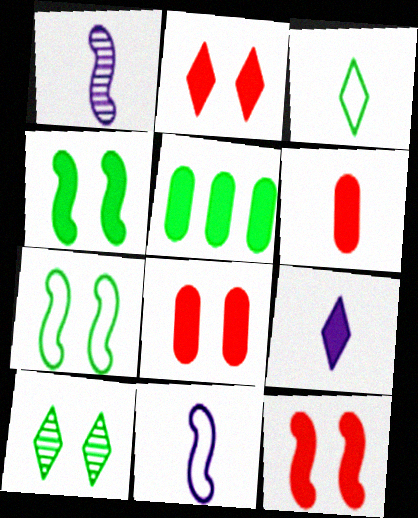[[1, 3, 6], 
[2, 8, 12], 
[5, 9, 12]]